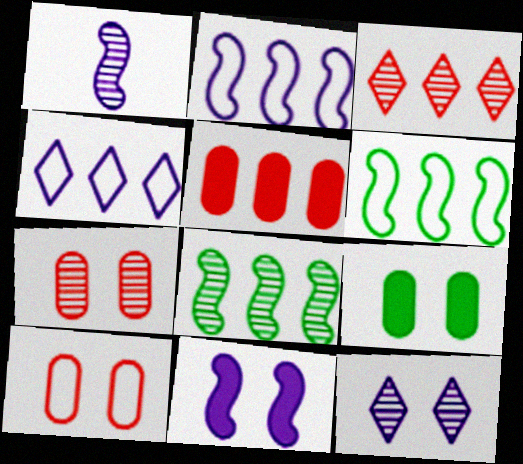[[1, 2, 11], 
[4, 5, 8]]